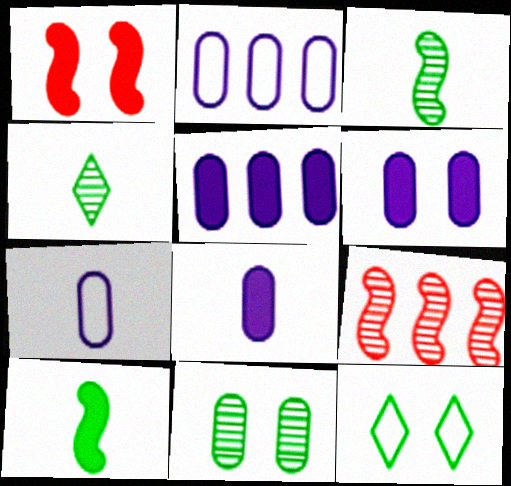[[1, 2, 4], 
[5, 6, 8], 
[8, 9, 12]]